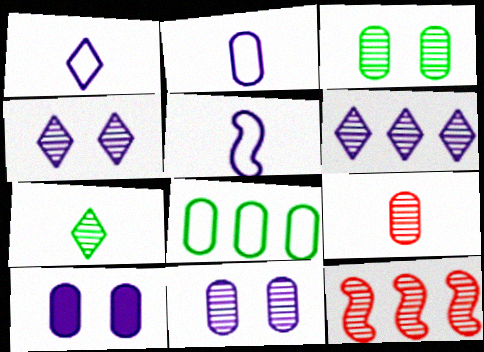[[1, 2, 5], 
[5, 6, 10], 
[7, 11, 12], 
[8, 9, 10]]